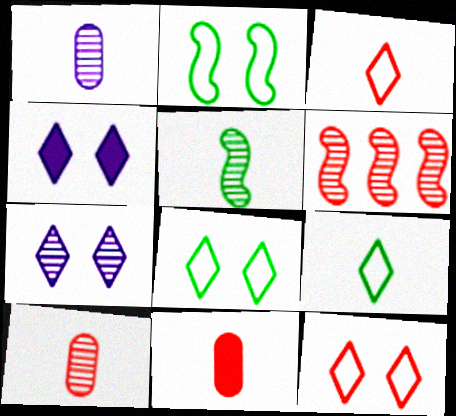[[6, 11, 12]]